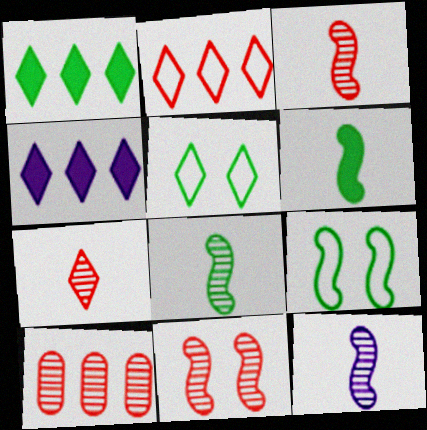[[3, 8, 12], 
[4, 5, 7], 
[7, 10, 11]]